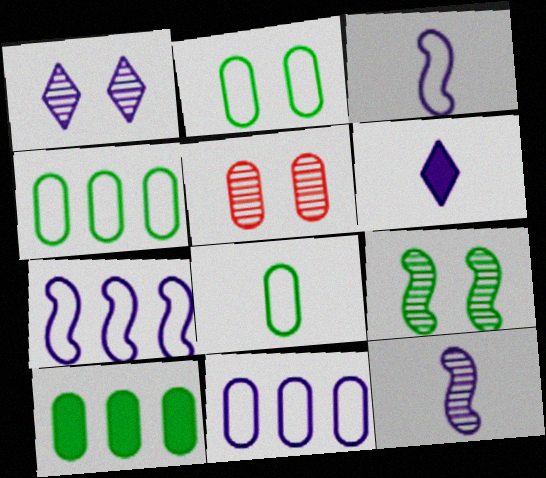[[1, 5, 9], 
[2, 4, 8]]